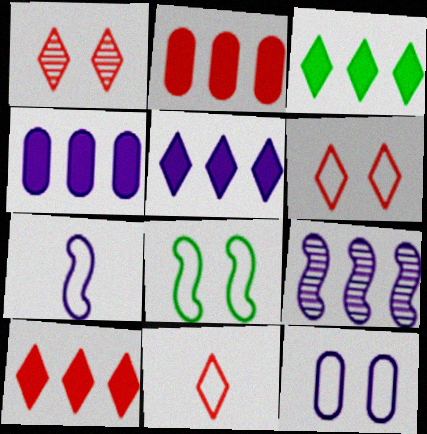[[1, 10, 11], 
[3, 5, 10], 
[6, 8, 12]]